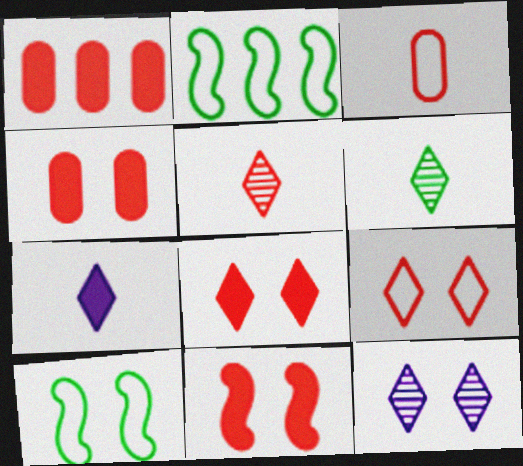[[4, 8, 11], 
[4, 10, 12]]